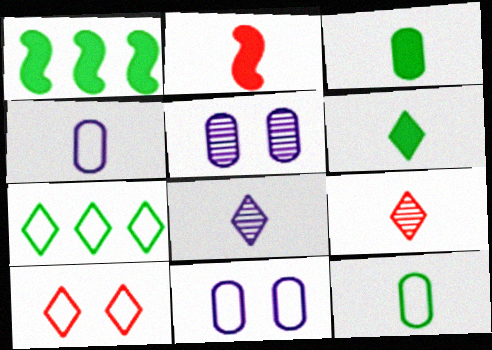[[1, 9, 11], 
[2, 5, 7], 
[2, 8, 12]]